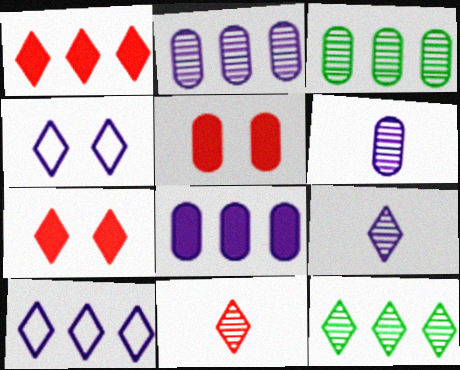[[1, 10, 12]]